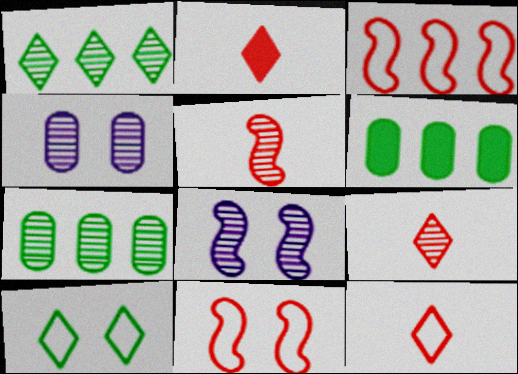[[1, 4, 5], 
[2, 9, 12], 
[6, 8, 12], 
[7, 8, 9]]